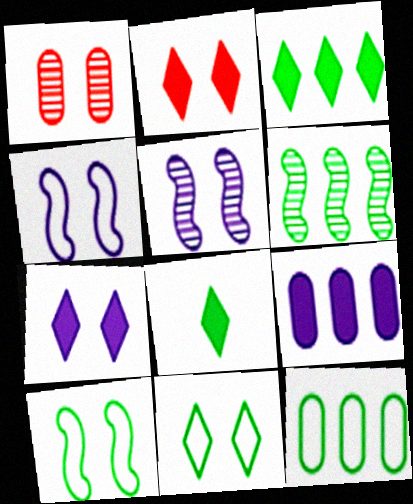[[1, 7, 10], 
[3, 6, 12]]